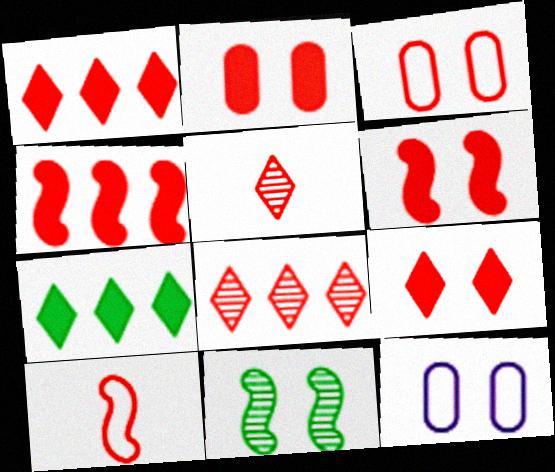[[2, 6, 9], 
[2, 8, 10], 
[3, 4, 5], 
[9, 11, 12]]